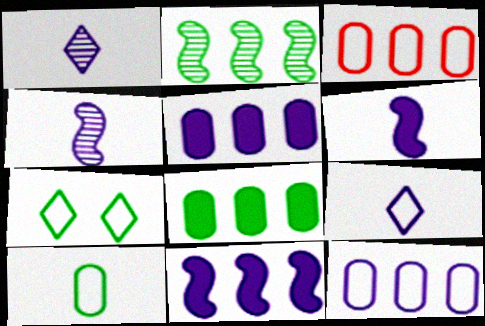[]